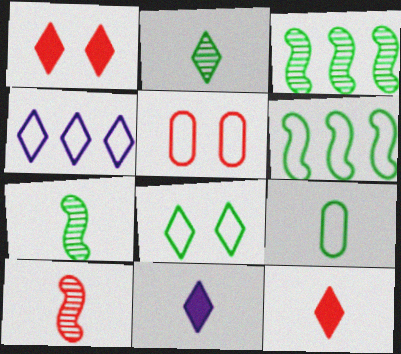[[1, 2, 4], 
[3, 5, 11], 
[6, 8, 9], 
[9, 10, 11]]